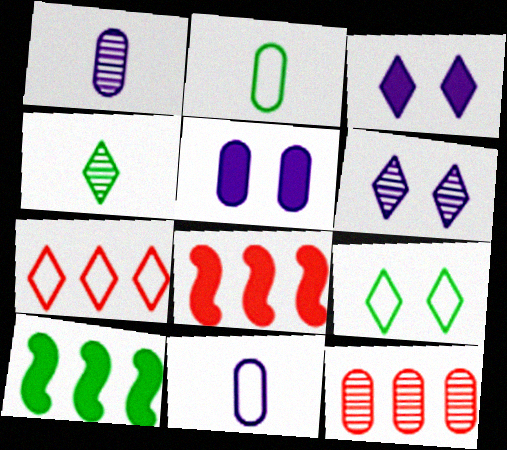[[1, 8, 9], 
[2, 5, 12], 
[2, 6, 8], 
[3, 4, 7], 
[7, 8, 12]]